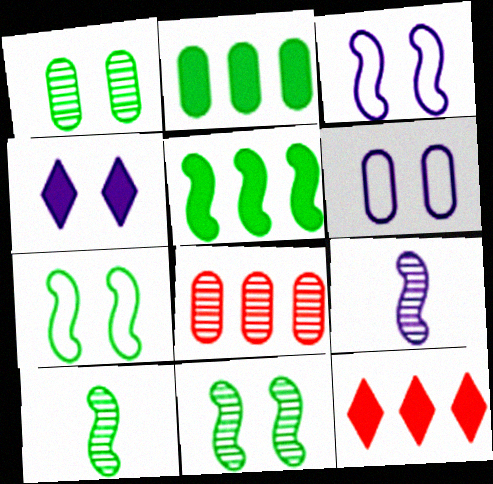[[5, 7, 10], 
[6, 10, 12]]